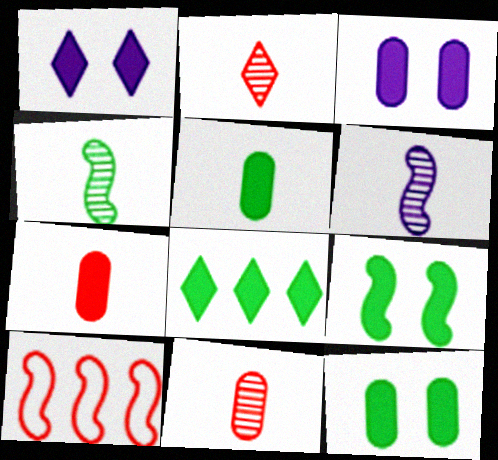[[5, 8, 9], 
[6, 9, 10]]